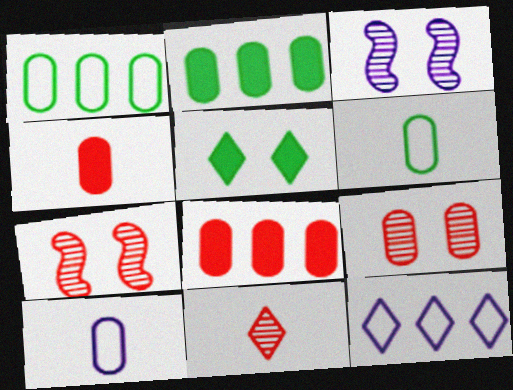[[2, 9, 10], 
[5, 11, 12]]